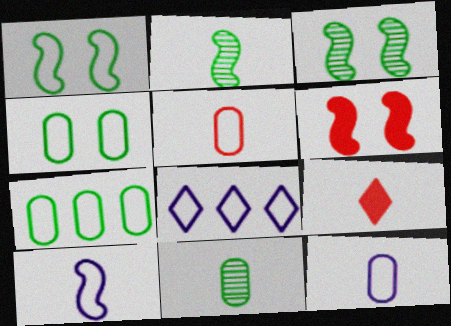[[1, 5, 8], 
[2, 9, 12], 
[6, 8, 11], 
[9, 10, 11]]